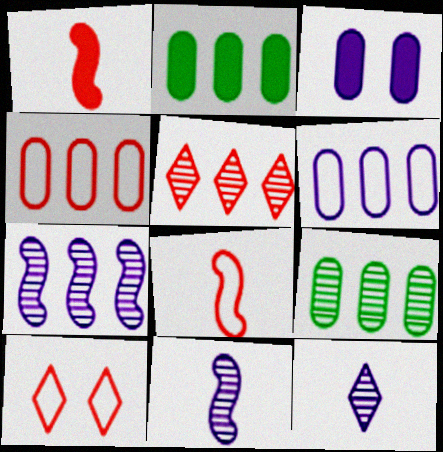[[2, 10, 11], 
[4, 8, 10], 
[5, 7, 9]]